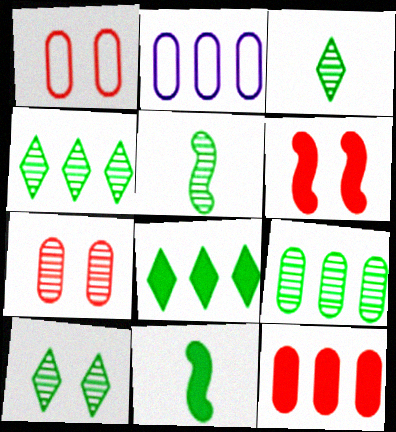[[2, 3, 6], 
[2, 9, 12], 
[3, 4, 10], 
[5, 9, 10]]